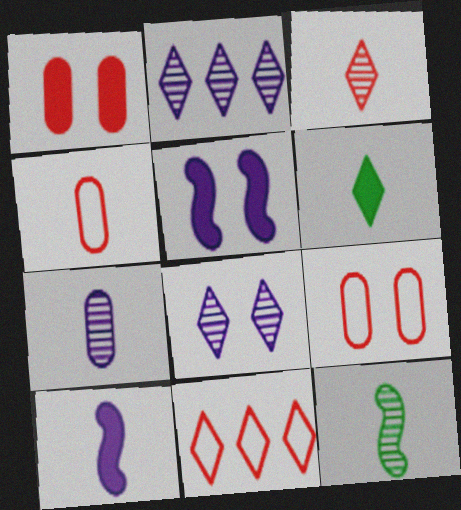[[3, 7, 12], 
[6, 8, 11]]